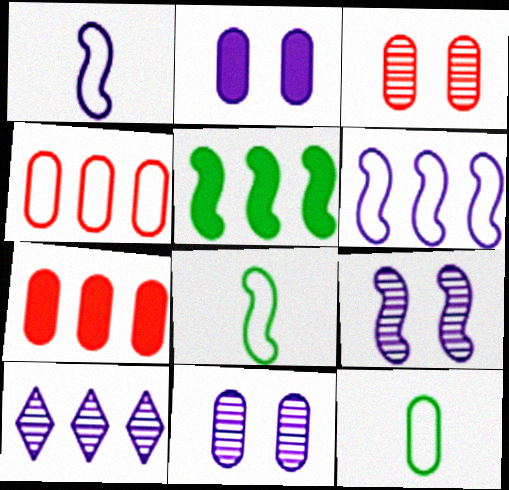[[1, 2, 10], 
[4, 5, 10], 
[7, 11, 12]]